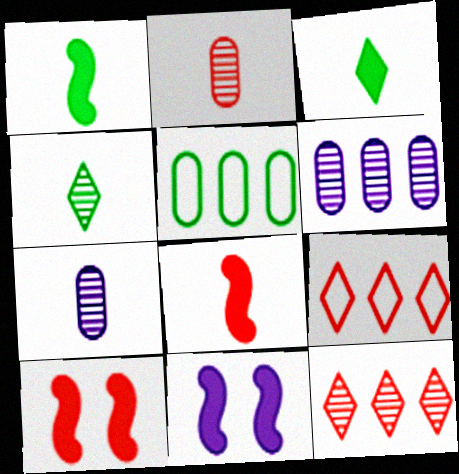[[2, 9, 10]]